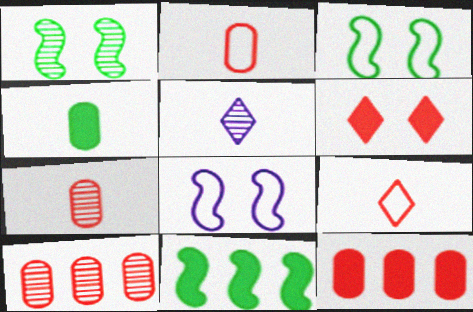[[1, 5, 10], 
[3, 5, 12]]